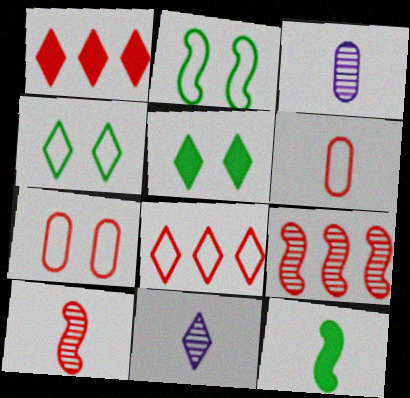[[1, 2, 3], 
[1, 4, 11], 
[1, 7, 10], 
[5, 8, 11], 
[6, 11, 12]]